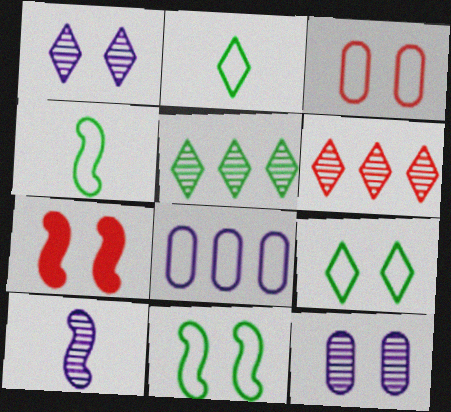[[7, 9, 12]]